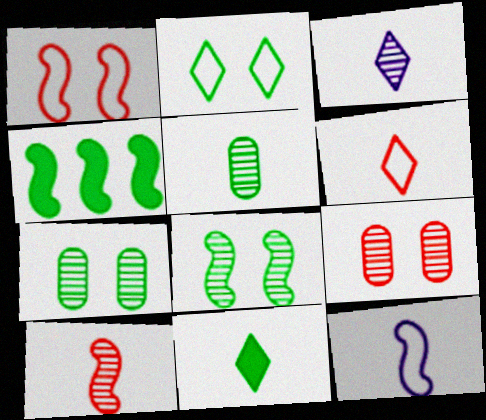[[2, 4, 5], 
[3, 5, 10], 
[3, 6, 11]]